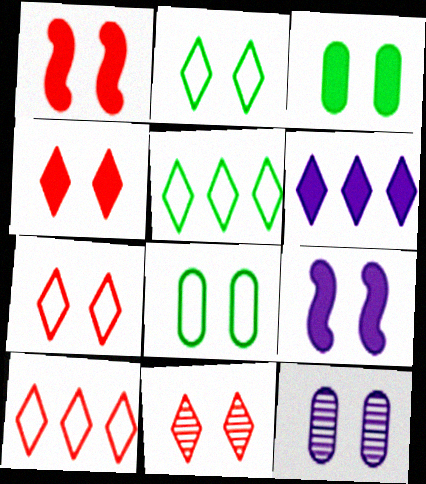[[1, 2, 12], 
[3, 4, 9], 
[4, 7, 11], 
[8, 9, 11]]